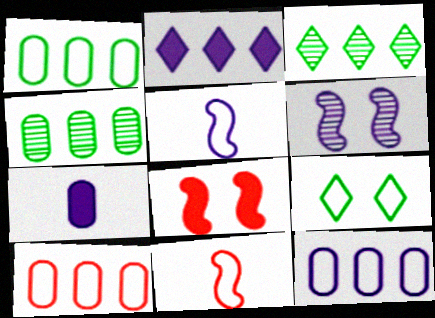[[1, 10, 12], 
[5, 9, 10], 
[9, 11, 12]]